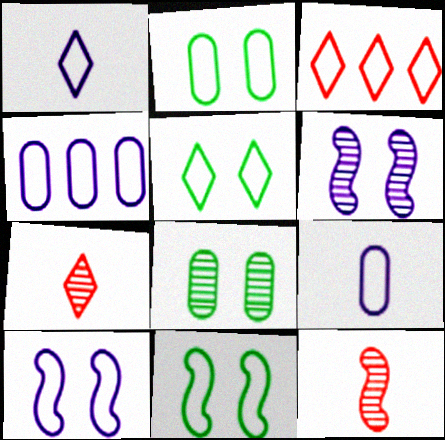[[1, 3, 5], 
[1, 4, 10], 
[2, 5, 11], 
[3, 9, 11]]